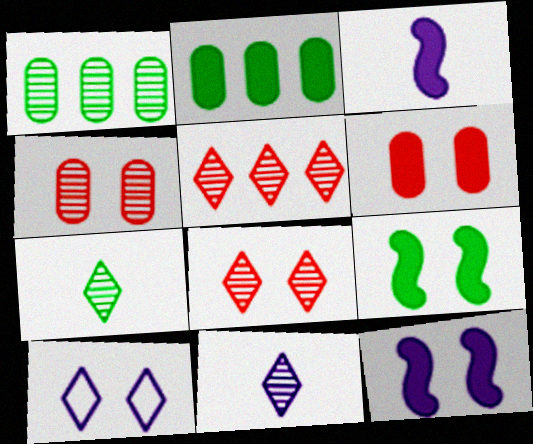[[4, 9, 10]]